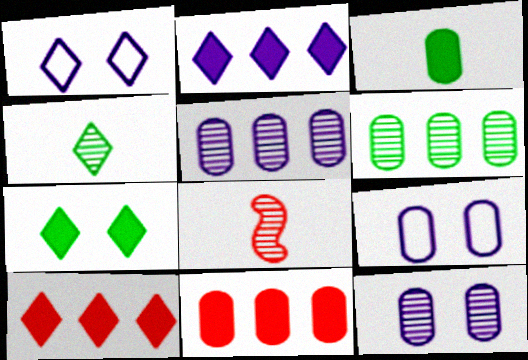[[1, 4, 10]]